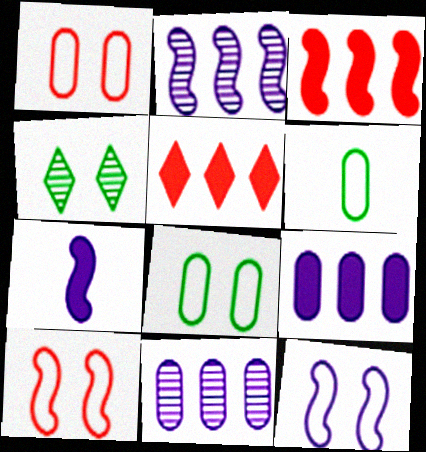[[2, 7, 12]]